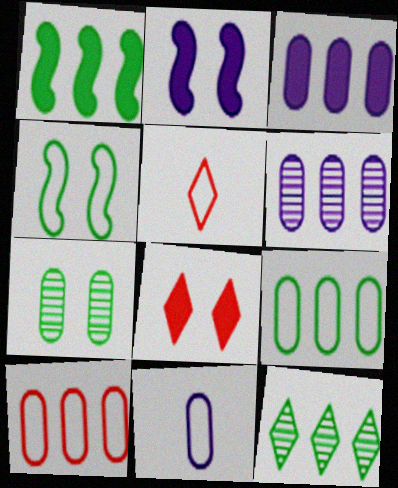[[1, 9, 12]]